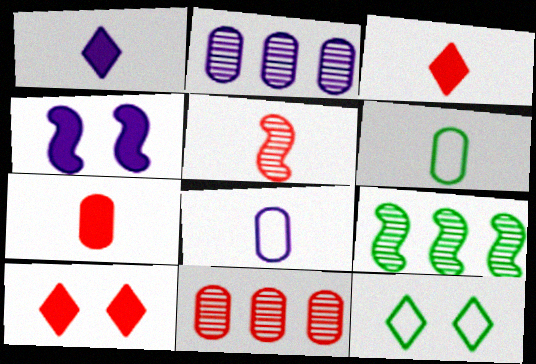[[1, 5, 6], 
[8, 9, 10]]